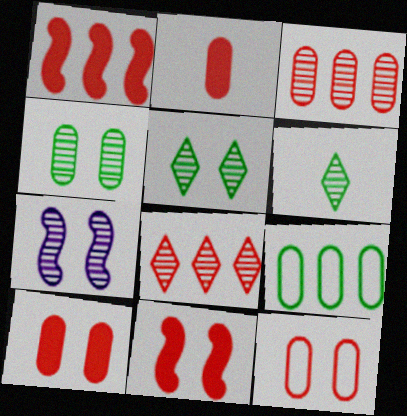[[2, 3, 12], 
[3, 6, 7]]